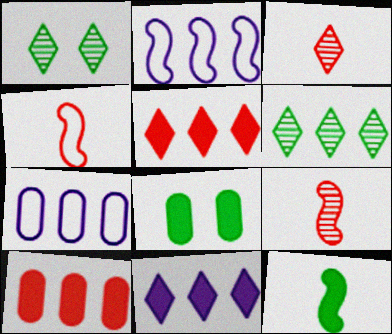[[2, 3, 8], 
[2, 6, 10]]